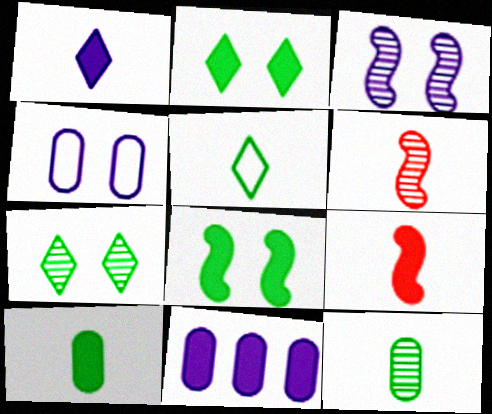[[1, 9, 10], 
[2, 9, 11]]